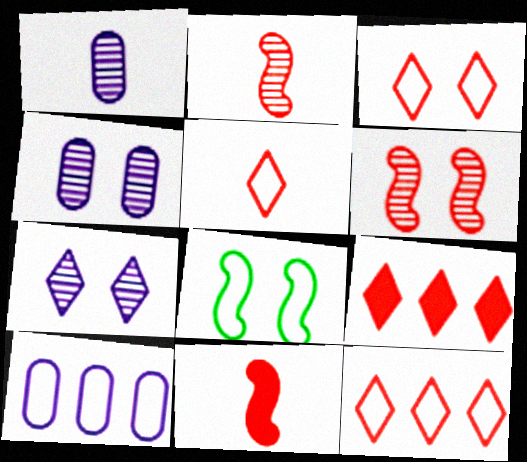[[1, 8, 9], 
[3, 5, 12], 
[5, 8, 10]]